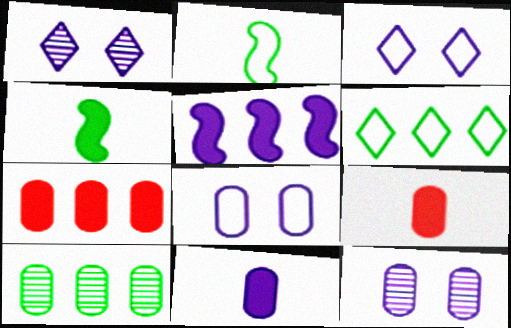[[1, 2, 7], 
[8, 9, 10]]